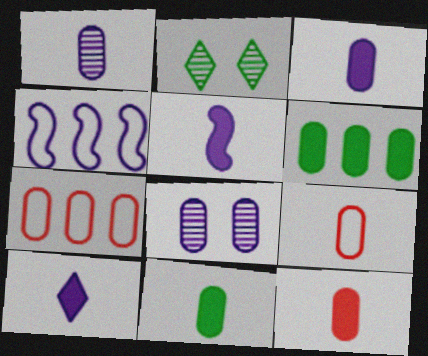[[1, 9, 11], 
[2, 4, 12], 
[2, 5, 7], 
[3, 5, 10], 
[3, 11, 12], 
[4, 8, 10], 
[6, 8, 9], 
[7, 8, 11]]